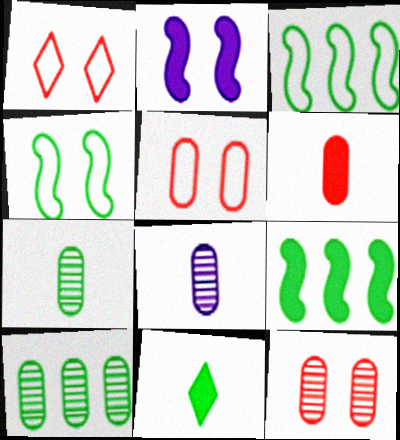[[1, 8, 9], 
[4, 10, 11], 
[8, 10, 12]]